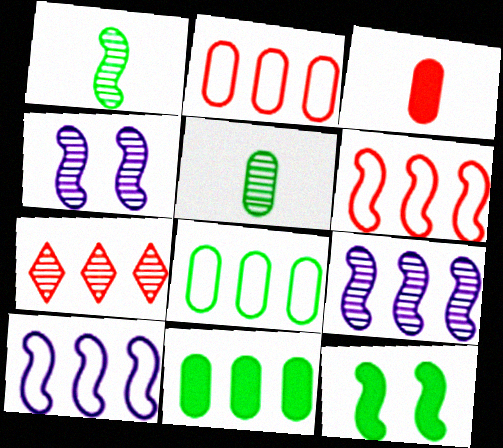[[4, 5, 7], 
[7, 10, 11]]